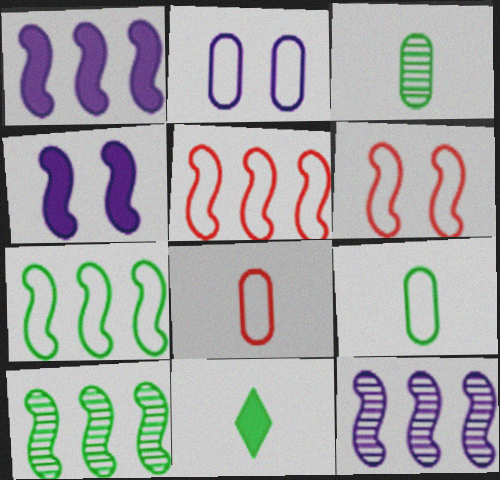[[1, 5, 10]]